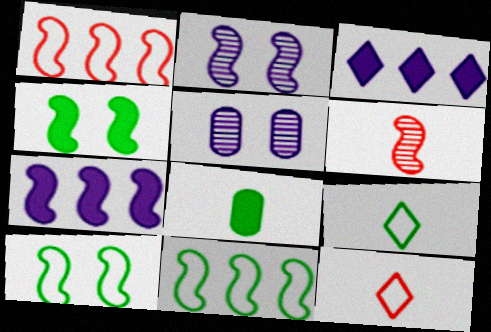[[6, 7, 10]]